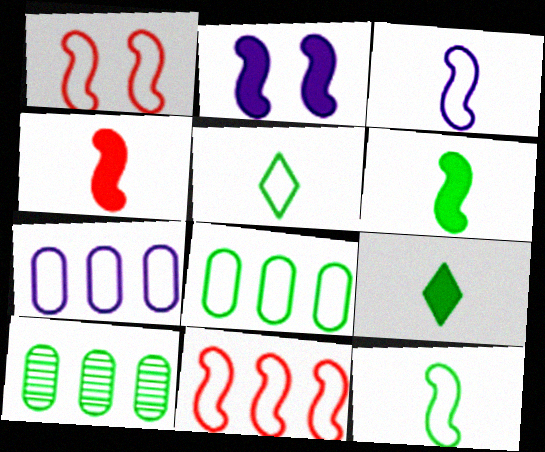[[1, 5, 7]]